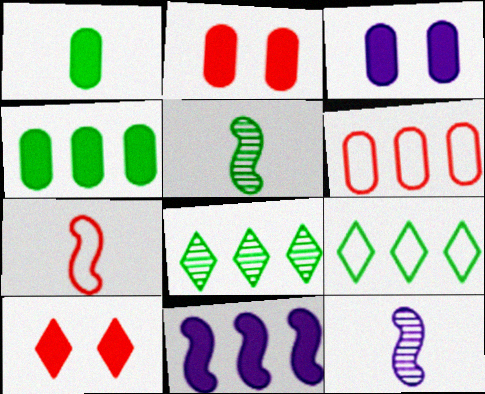[[1, 10, 11], 
[2, 9, 12], 
[3, 7, 8], 
[6, 8, 11]]